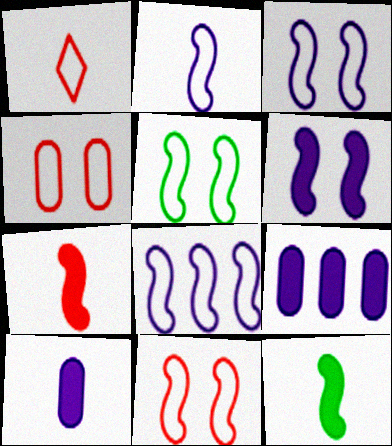[[2, 3, 8], 
[3, 5, 11]]